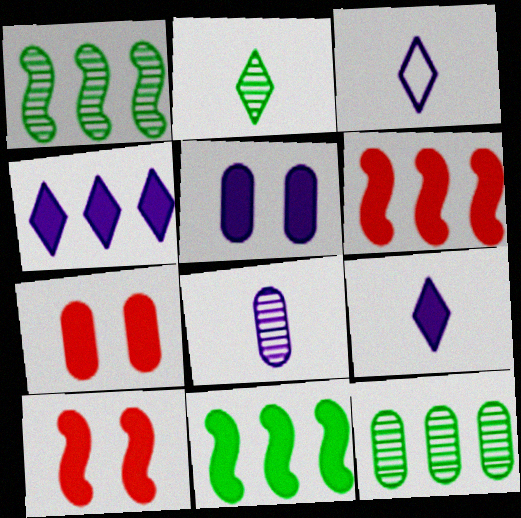[[1, 3, 7], 
[3, 10, 12], 
[7, 9, 11]]